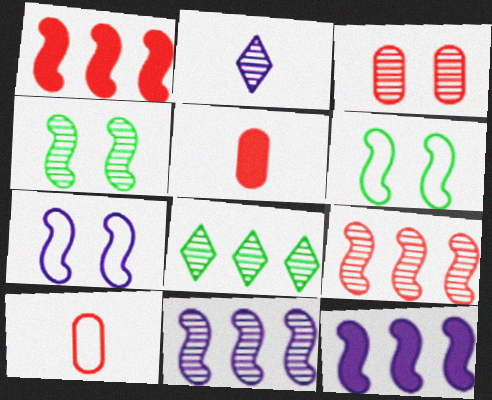[[5, 7, 8]]